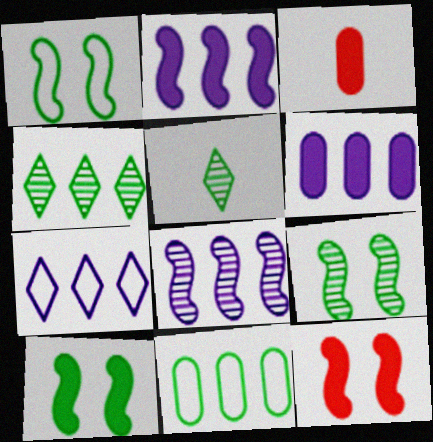[[1, 9, 10], 
[3, 7, 9], 
[5, 10, 11], 
[6, 7, 8]]